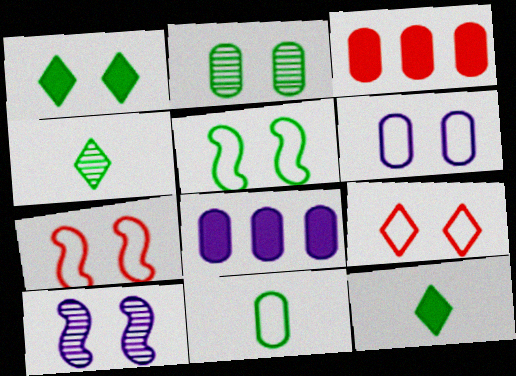[[1, 2, 5], 
[4, 7, 8], 
[5, 6, 9]]